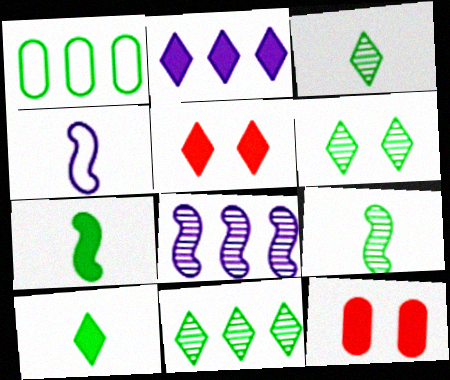[[1, 6, 7], 
[2, 5, 10], 
[2, 7, 12], 
[3, 6, 11], 
[4, 11, 12]]